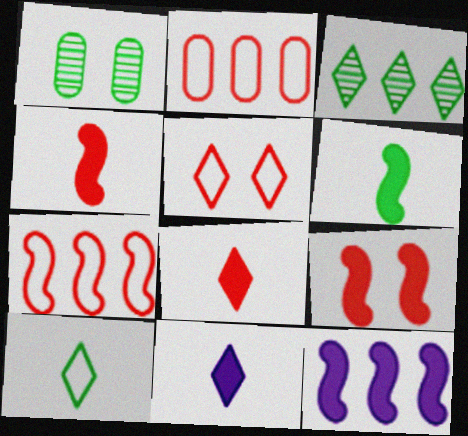[[1, 7, 11], 
[2, 3, 12], 
[3, 5, 11], 
[6, 9, 12]]